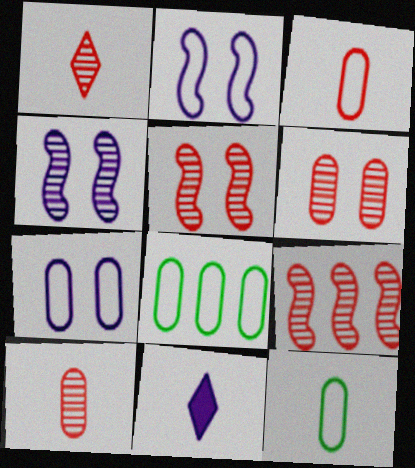[[1, 6, 9], 
[3, 7, 8], 
[5, 8, 11]]